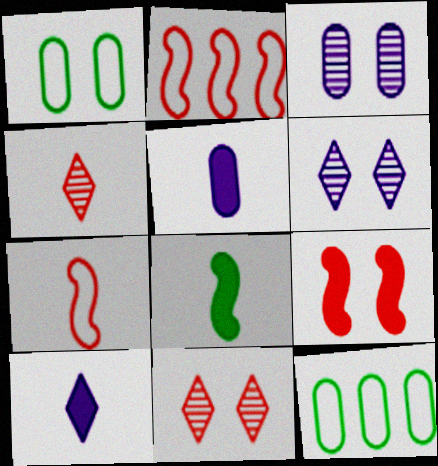[[1, 6, 9]]